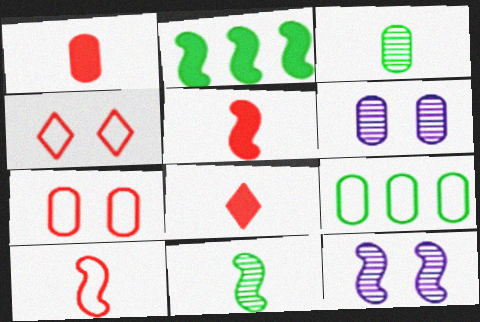[[1, 5, 8], 
[1, 6, 9], 
[2, 10, 12], 
[8, 9, 12]]